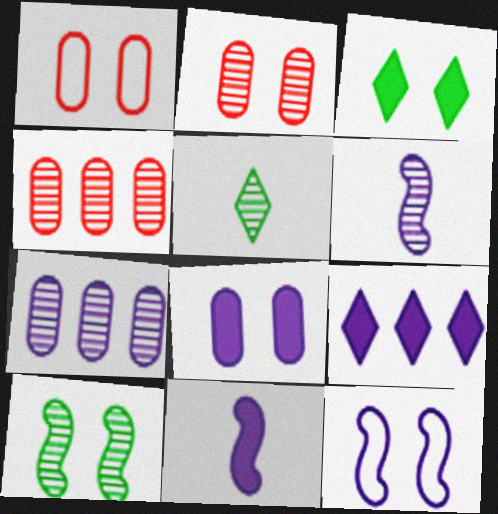[[2, 3, 12], 
[8, 9, 11]]